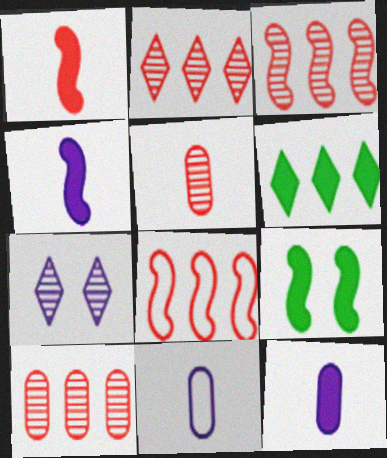[[2, 3, 10], 
[2, 9, 11]]